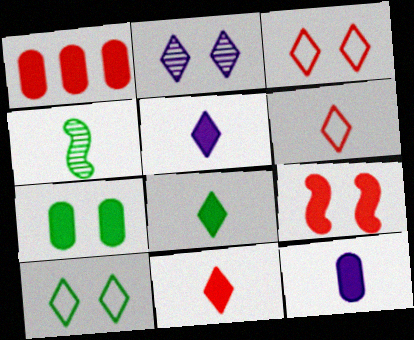[[1, 7, 12], 
[1, 9, 11], 
[4, 6, 12], 
[5, 8, 11]]